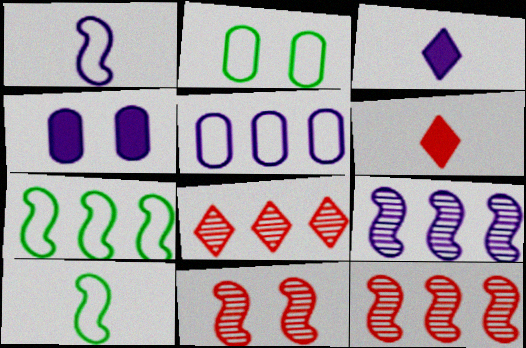[[2, 3, 12], 
[2, 6, 9], 
[4, 8, 10]]